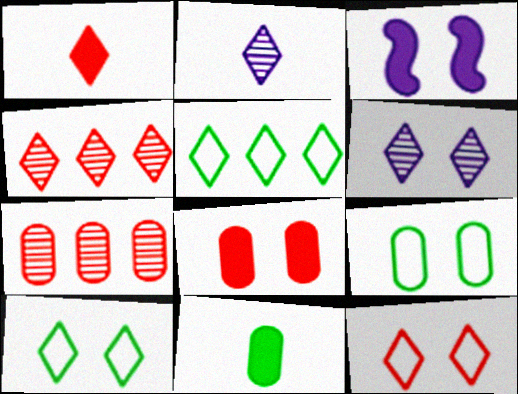[[1, 4, 12], 
[1, 5, 6]]